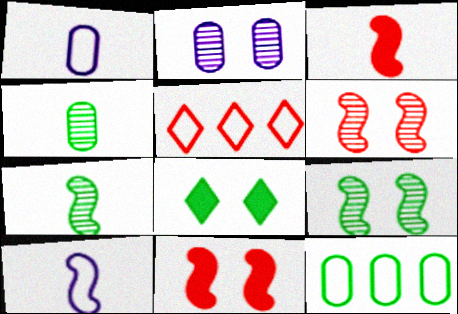[[3, 7, 10], 
[7, 8, 12]]